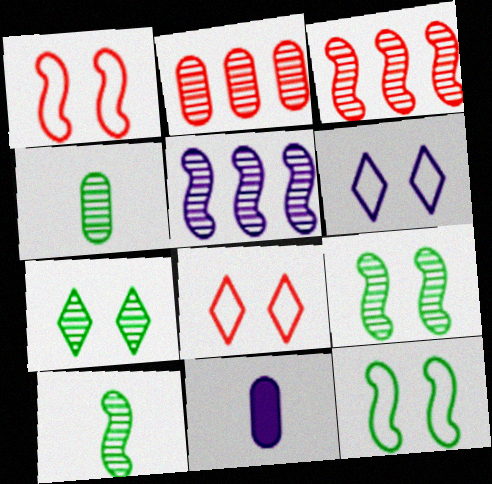[[5, 6, 11]]